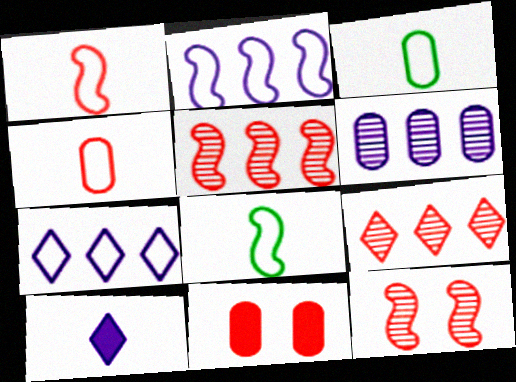[[1, 9, 11], 
[3, 6, 11]]